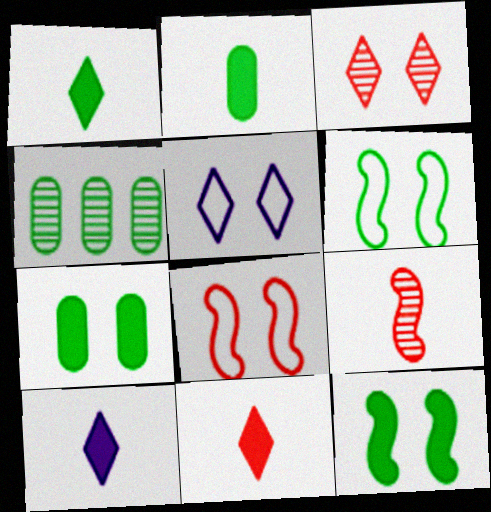[[1, 4, 6], 
[1, 10, 11], 
[4, 8, 10]]